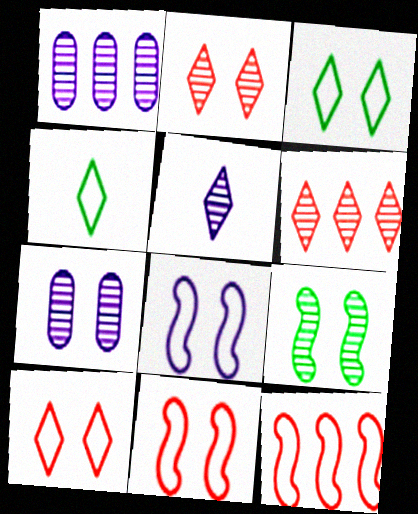[[2, 7, 9]]